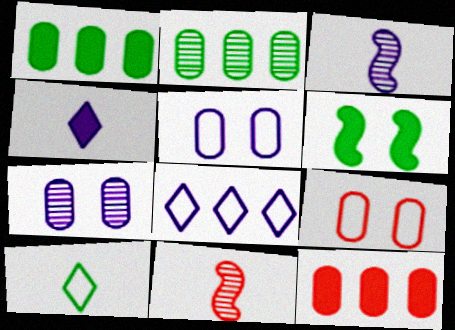[[2, 6, 10], 
[4, 6, 12]]